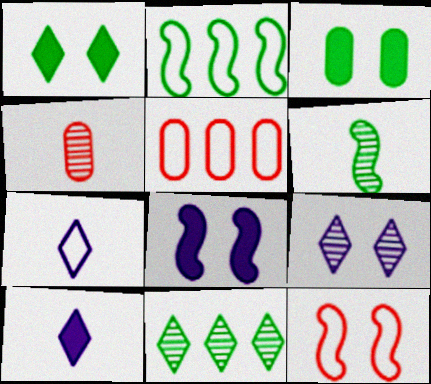[[3, 9, 12]]